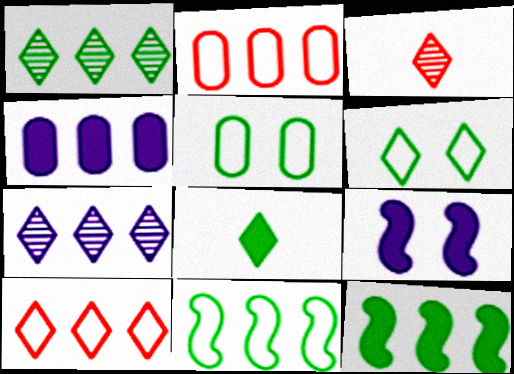[[1, 6, 8], 
[2, 7, 12]]